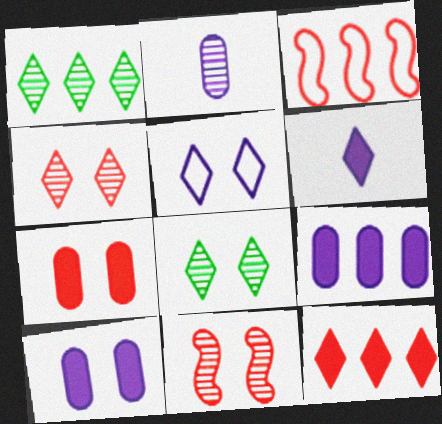[[1, 2, 11], 
[1, 3, 9]]